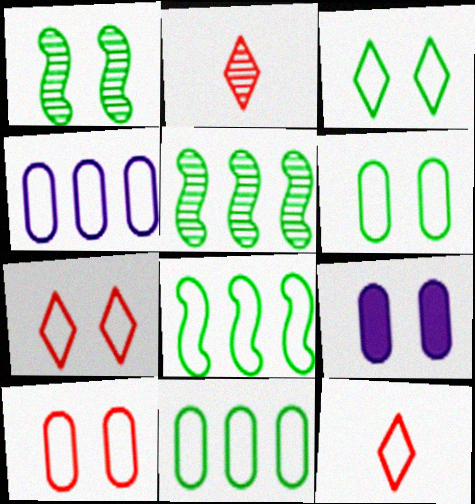[[1, 7, 9], 
[2, 8, 9], 
[5, 9, 12]]